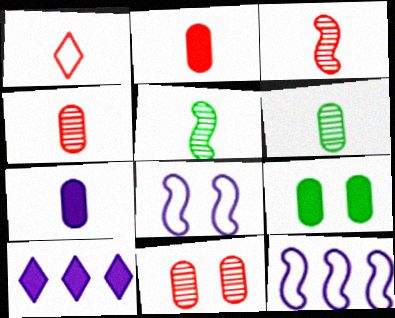[[1, 2, 3], 
[1, 5, 7]]